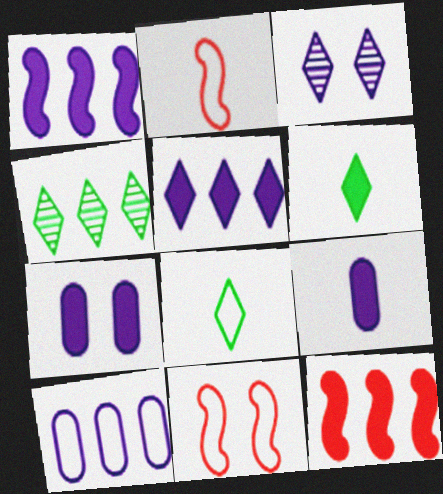[[2, 4, 7], 
[4, 9, 11], 
[4, 10, 12], 
[6, 7, 12], 
[8, 10, 11]]